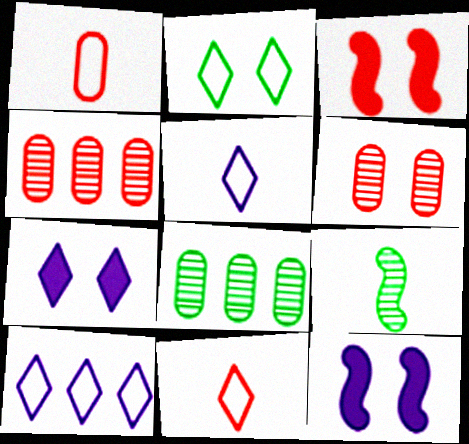[[2, 6, 12], 
[2, 10, 11], 
[3, 4, 11], 
[3, 5, 8], 
[8, 11, 12]]